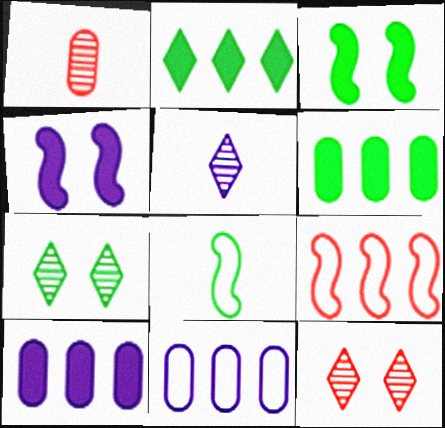[[4, 5, 11], 
[6, 7, 8], 
[8, 10, 12]]